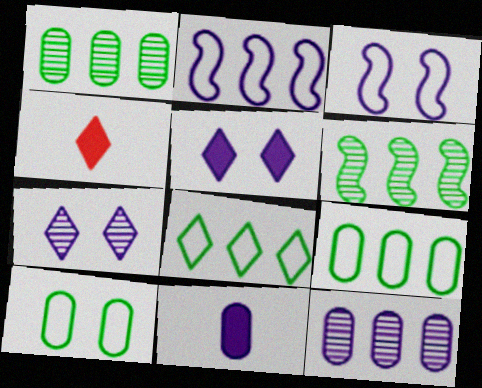[[1, 3, 4], 
[2, 7, 11], 
[4, 7, 8]]